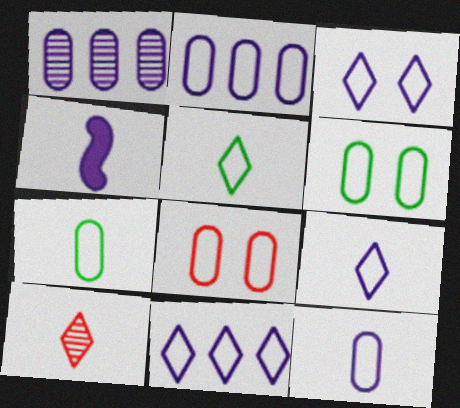[[1, 3, 4], 
[2, 7, 8], 
[3, 9, 11], 
[4, 7, 10]]